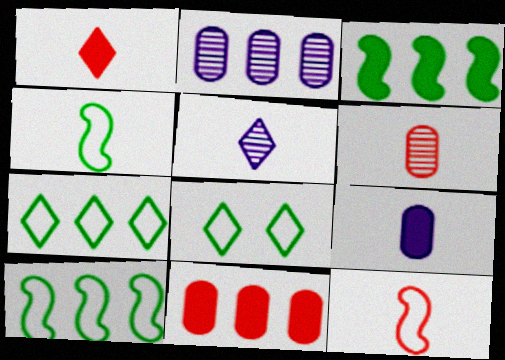[[1, 6, 12]]